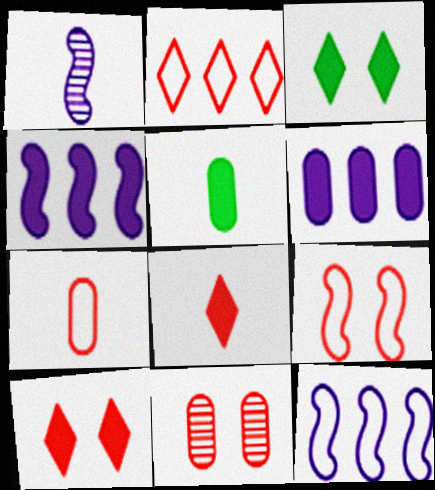[[2, 7, 9], 
[4, 5, 10], 
[9, 10, 11]]